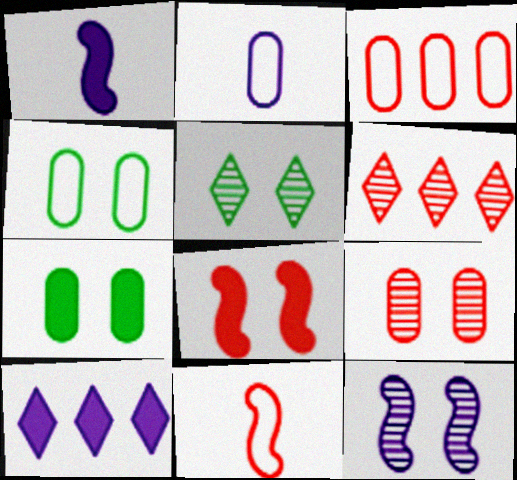[[1, 3, 5], 
[1, 4, 6], 
[2, 3, 4], 
[2, 10, 12], 
[5, 9, 12]]